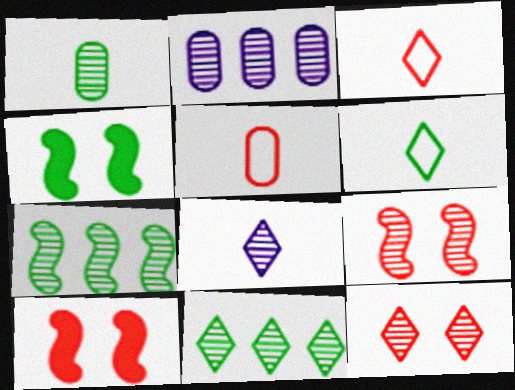[[2, 3, 4], 
[2, 6, 10], 
[8, 11, 12]]